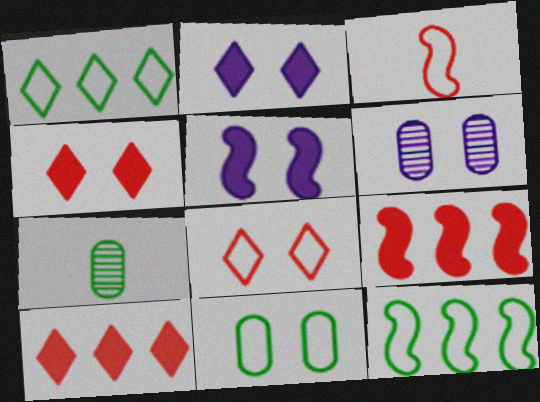[]